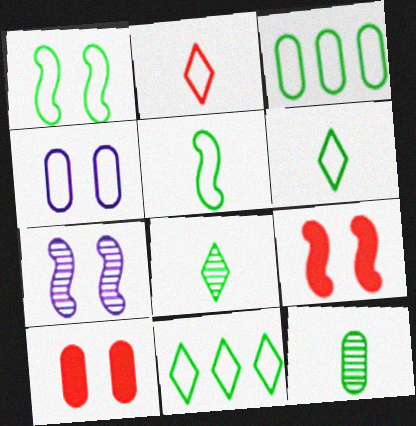[[1, 3, 6], 
[1, 7, 9]]